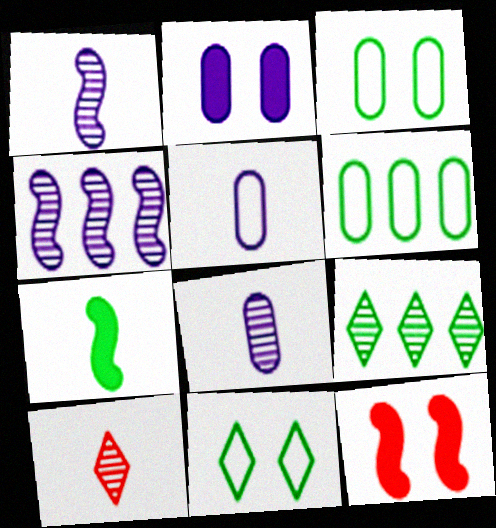[[3, 7, 9], 
[5, 7, 10], 
[5, 9, 12]]